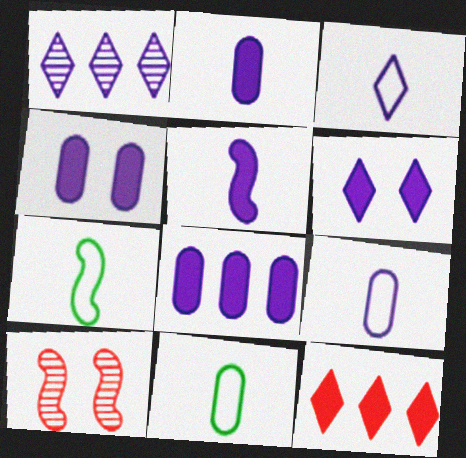[[1, 3, 6], 
[2, 4, 8], 
[5, 6, 8]]